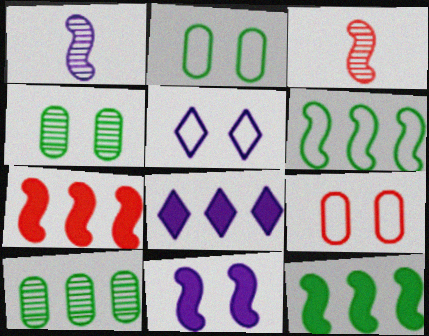[[2, 3, 8], 
[3, 6, 11]]